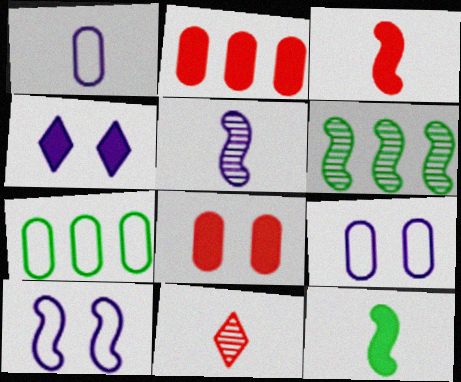[[1, 11, 12], 
[2, 4, 12], 
[3, 6, 10]]